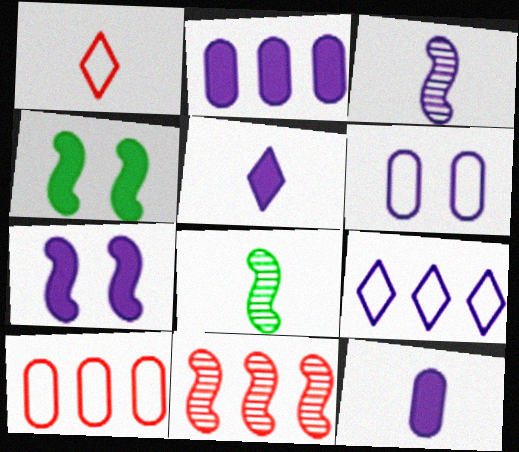[[1, 8, 12], 
[2, 5, 7]]